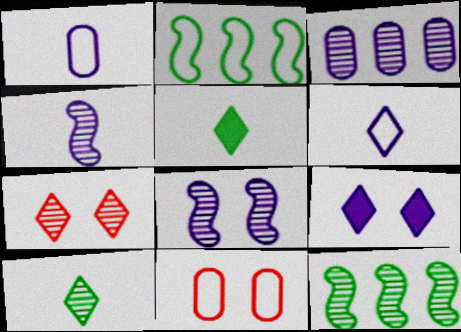[[2, 6, 11]]